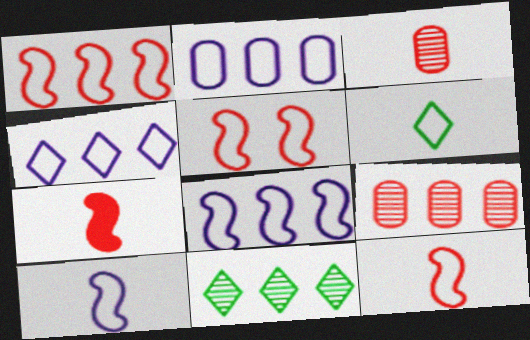[[1, 5, 12], 
[2, 4, 8], 
[2, 5, 6]]